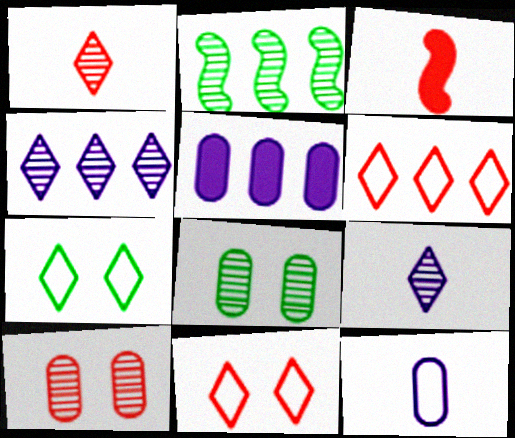[[2, 5, 6], 
[2, 9, 10], 
[3, 6, 10]]